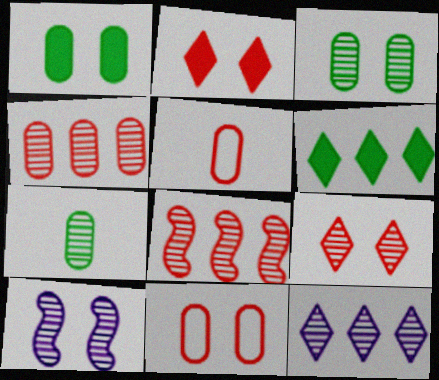[[2, 5, 8], 
[3, 9, 10], 
[5, 6, 10]]